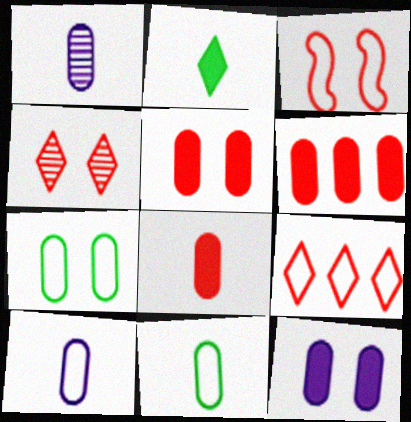[[1, 6, 7], 
[1, 8, 11], 
[3, 4, 5], 
[5, 6, 8]]